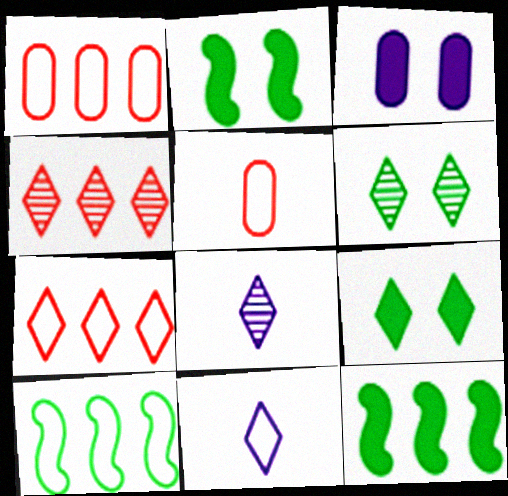[[1, 2, 8], 
[4, 6, 8], 
[4, 9, 11], 
[7, 8, 9]]